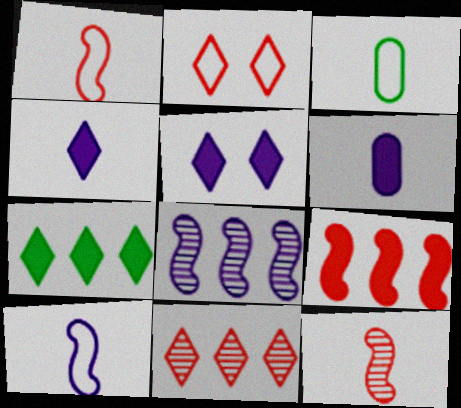[[3, 4, 12]]